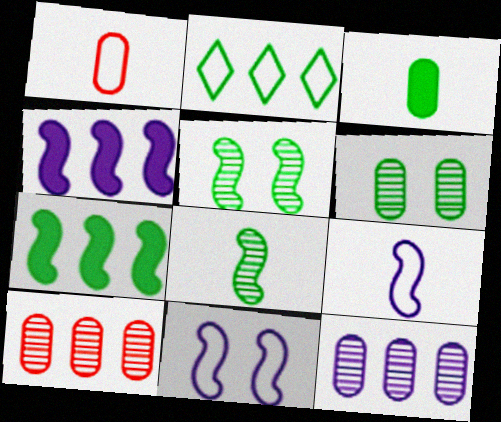[[1, 2, 11], 
[2, 3, 5], 
[2, 4, 10]]